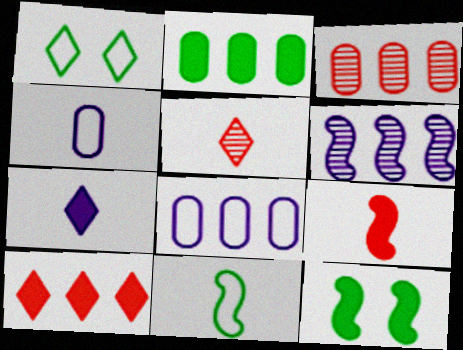[[2, 3, 8], 
[5, 8, 12]]